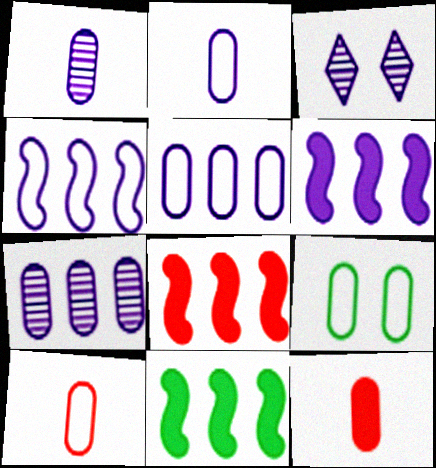[[2, 3, 6], 
[3, 10, 11], 
[5, 9, 10], 
[6, 8, 11], 
[7, 9, 12]]